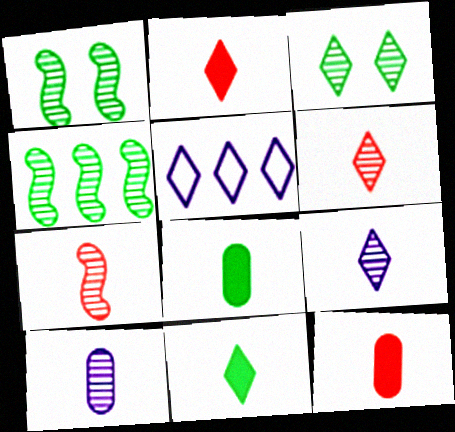[[1, 5, 12], 
[2, 3, 5]]